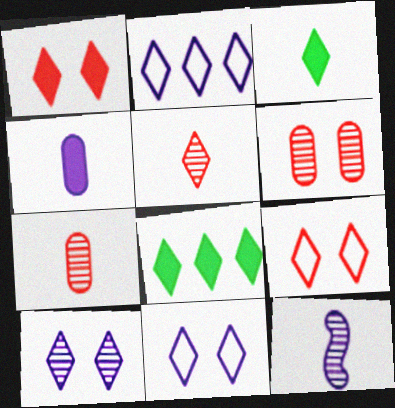[[5, 8, 11]]